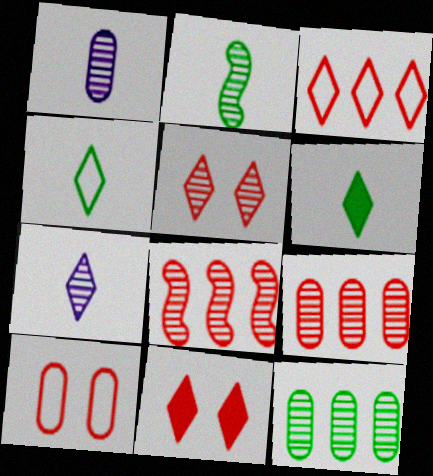[]